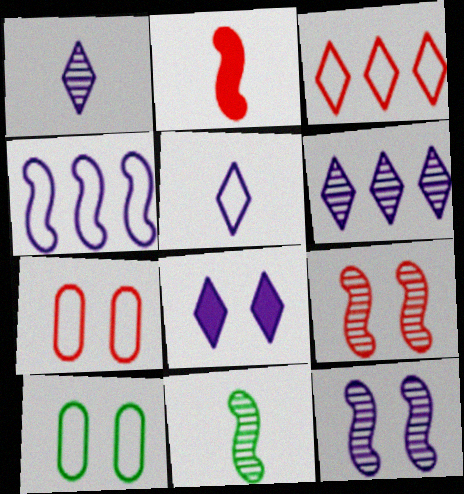[[2, 6, 10], 
[5, 6, 8], 
[8, 9, 10]]